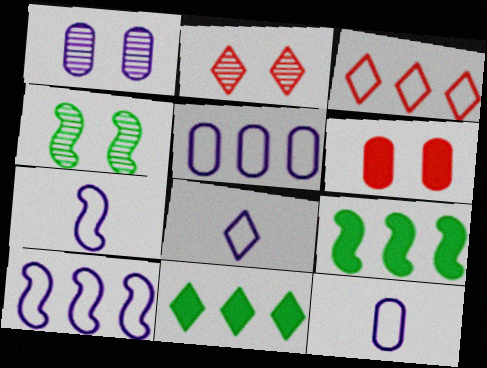[[1, 2, 4], 
[2, 8, 11], 
[2, 9, 12], 
[7, 8, 12]]